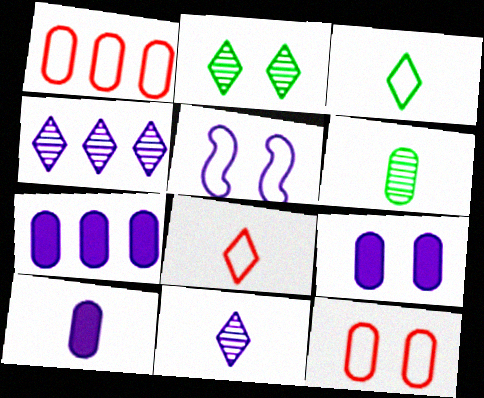[[1, 3, 5], 
[1, 6, 9], 
[4, 5, 10], 
[5, 7, 11], 
[6, 7, 12], 
[7, 9, 10]]